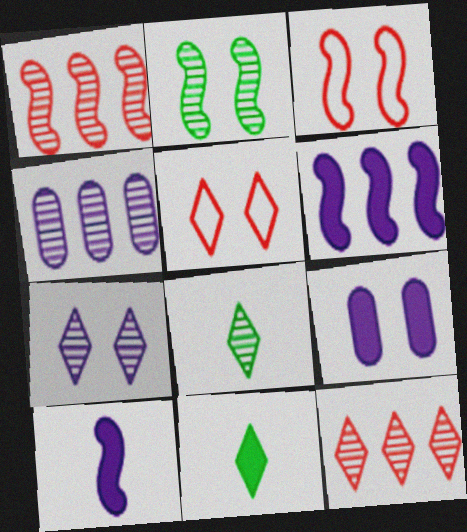[[2, 5, 9], 
[3, 4, 11], 
[7, 8, 12]]